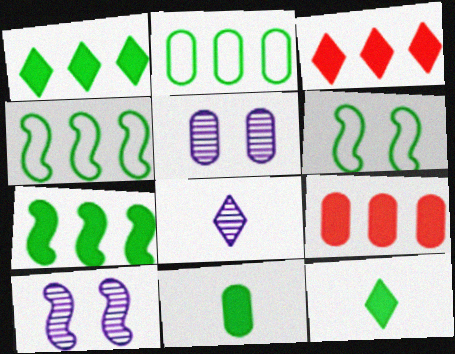[[6, 8, 9]]